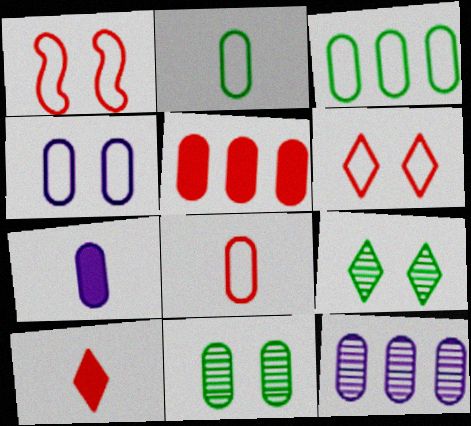[[3, 4, 8], 
[3, 5, 12], 
[4, 7, 12]]